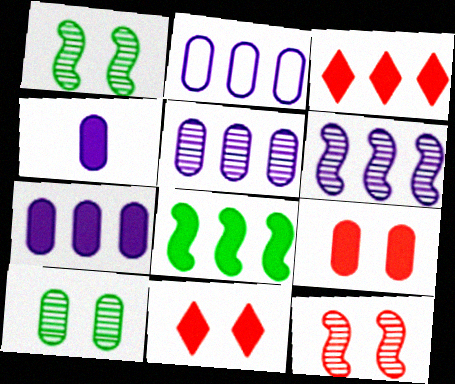[[2, 5, 7], 
[3, 7, 8], 
[4, 8, 11]]